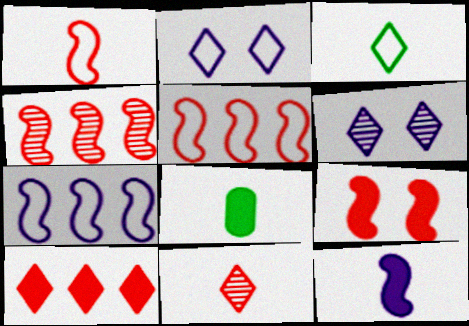[[1, 4, 9], 
[2, 4, 8], 
[3, 6, 10], 
[5, 6, 8]]